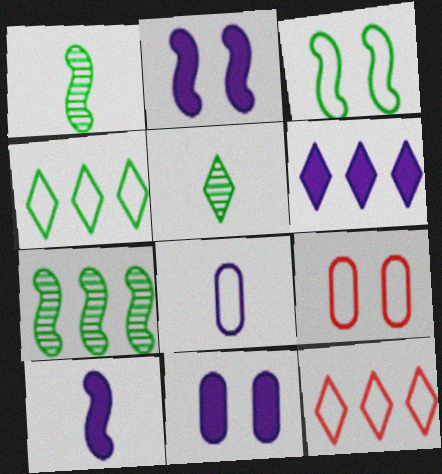[[1, 6, 9], 
[1, 11, 12], 
[3, 8, 12], 
[6, 10, 11]]